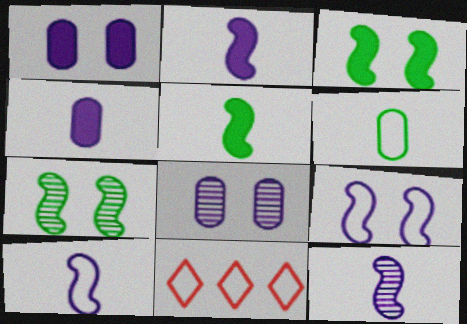[[2, 10, 12], 
[4, 7, 11], 
[5, 8, 11], 
[6, 9, 11]]